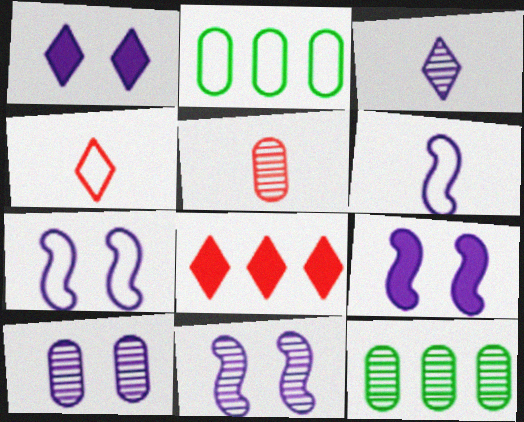[[1, 7, 10], 
[2, 4, 7], 
[4, 9, 12], 
[5, 10, 12], 
[7, 9, 11]]